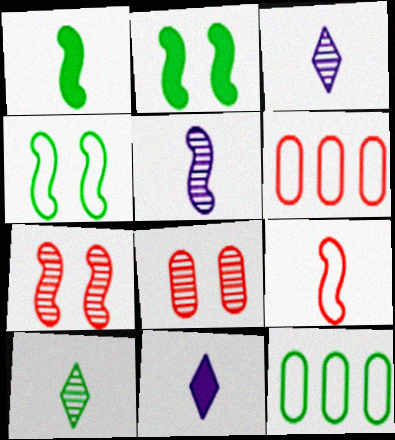[[1, 5, 9], 
[2, 3, 6], 
[2, 10, 12], 
[7, 11, 12]]